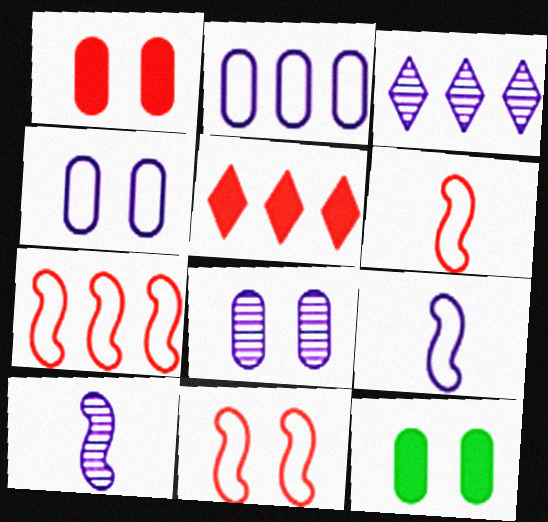[[3, 6, 12], 
[3, 8, 10], 
[6, 7, 11]]